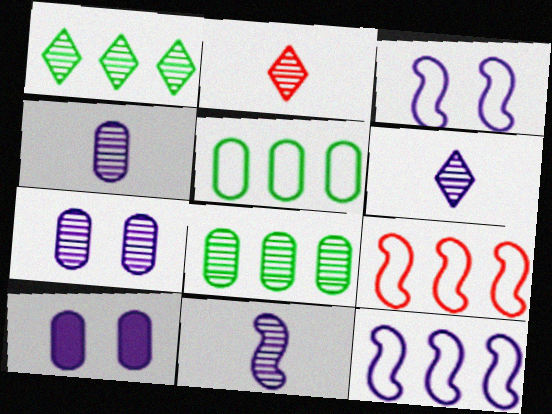[[4, 6, 11], 
[6, 10, 12]]